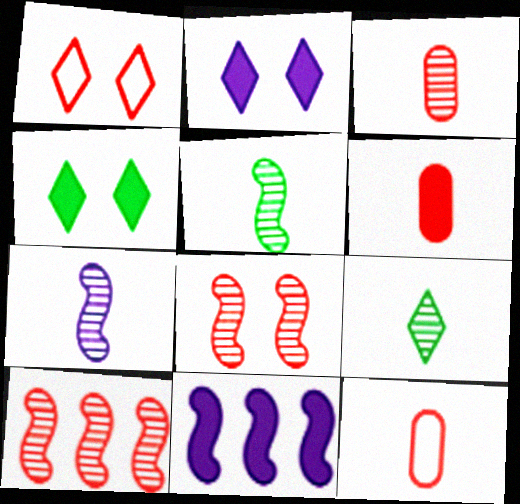[[1, 6, 10], 
[3, 6, 12], 
[3, 7, 9], 
[4, 6, 11]]